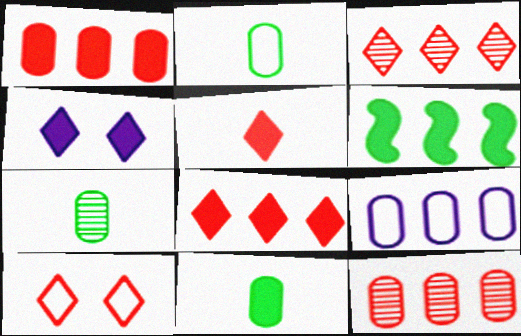[[2, 7, 11], 
[3, 5, 10], 
[3, 6, 9]]